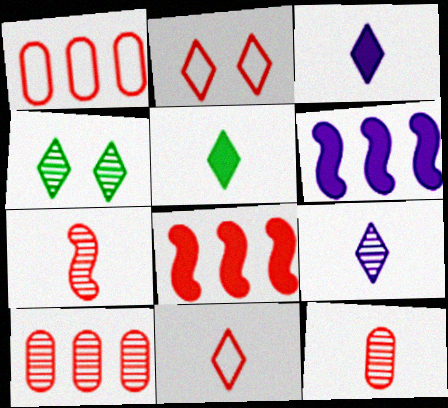[[2, 8, 12], 
[5, 9, 11]]